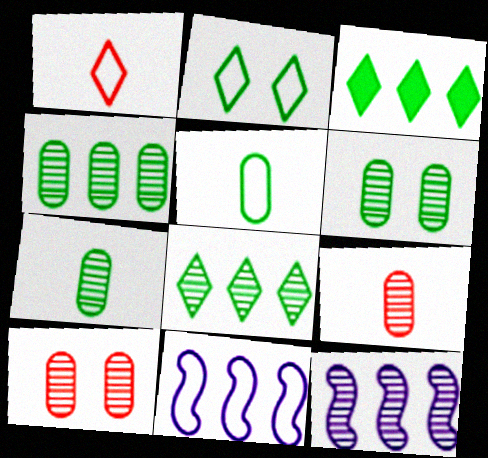[[4, 6, 7]]